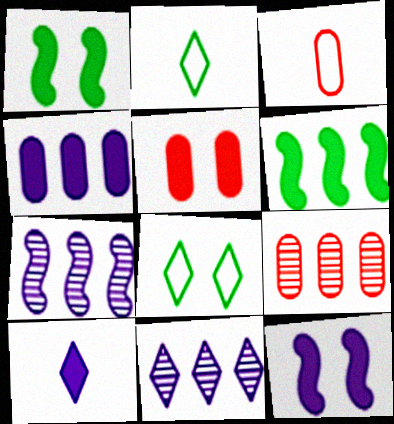[[1, 3, 11], 
[2, 5, 7], 
[2, 9, 12], 
[3, 5, 9], 
[4, 10, 12], 
[5, 6, 10]]